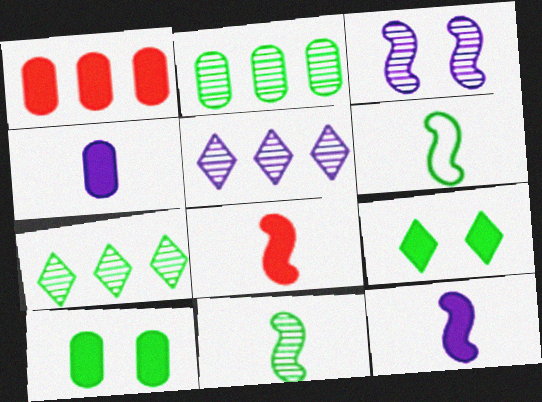[[1, 4, 10], 
[1, 9, 12], 
[2, 6, 9], 
[6, 7, 10]]